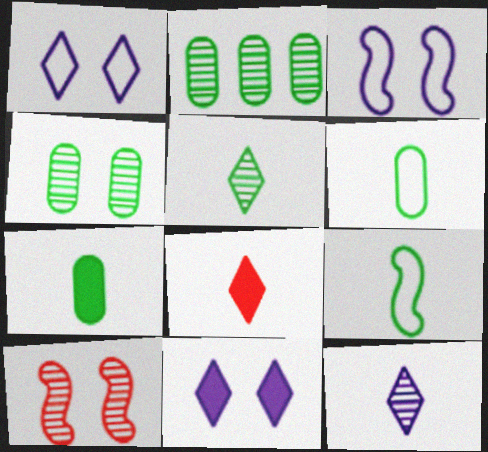[[2, 3, 8], 
[2, 10, 12], 
[5, 7, 9]]